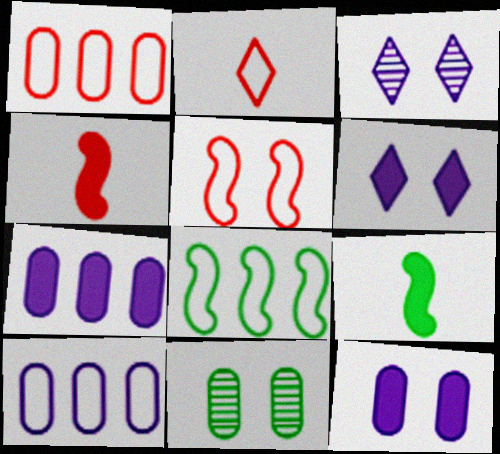[[1, 2, 5], 
[1, 3, 9], 
[5, 6, 11]]